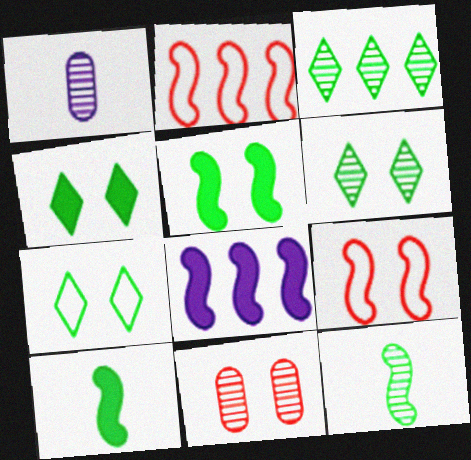[[1, 2, 4], 
[4, 6, 7], 
[8, 9, 12]]